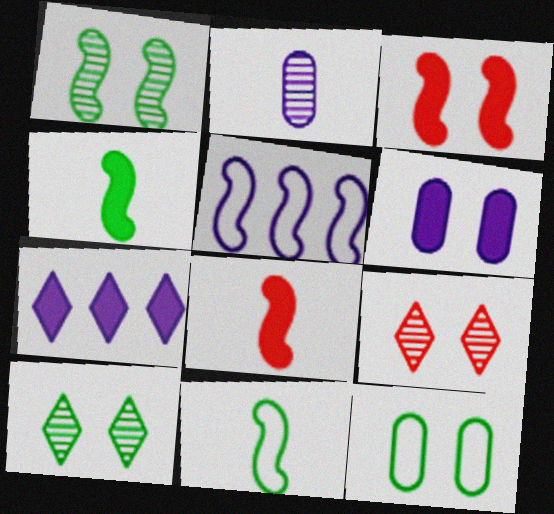[[1, 5, 8]]